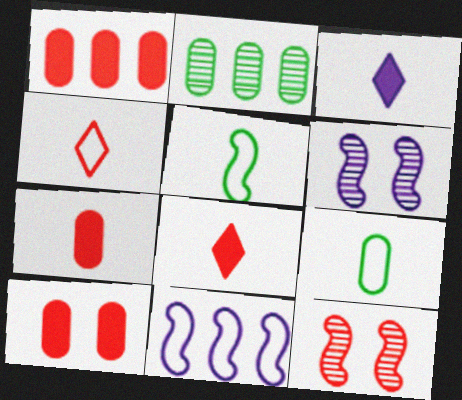[[1, 4, 12], 
[1, 7, 10]]